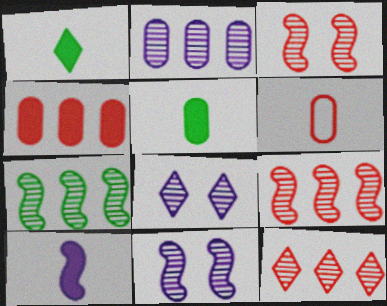[[2, 7, 12]]